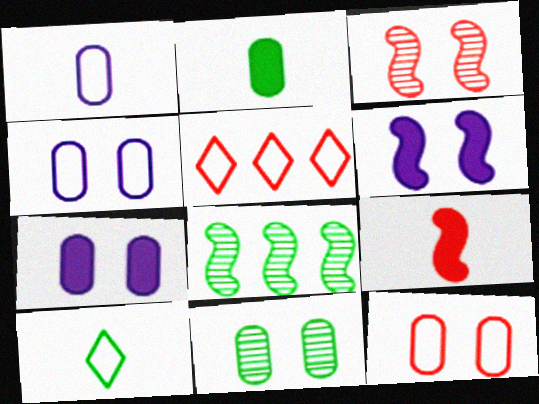[[7, 11, 12]]